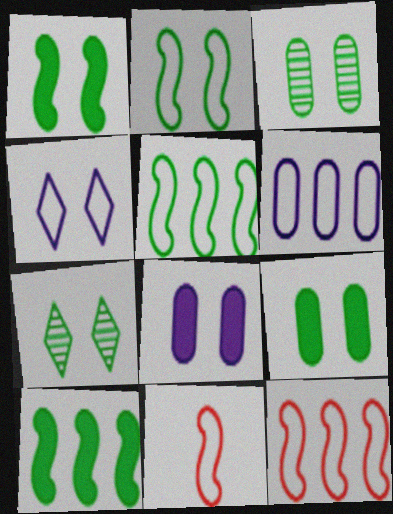[[2, 7, 9]]